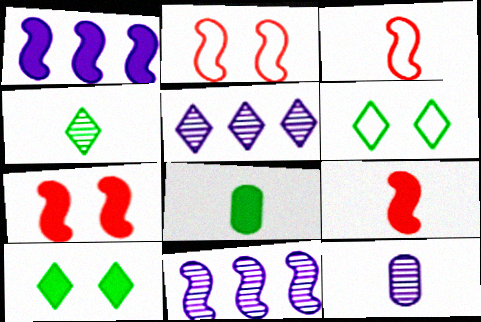[[2, 5, 8]]